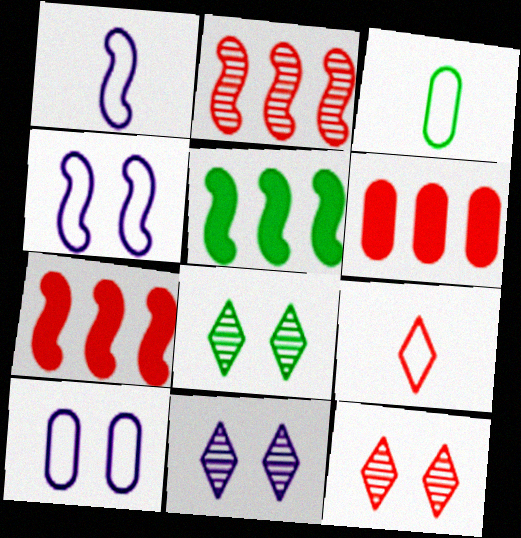[[1, 3, 9], 
[1, 6, 8], 
[3, 5, 8], 
[3, 7, 11], 
[8, 11, 12]]